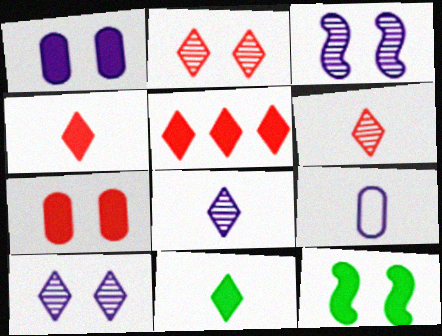[]